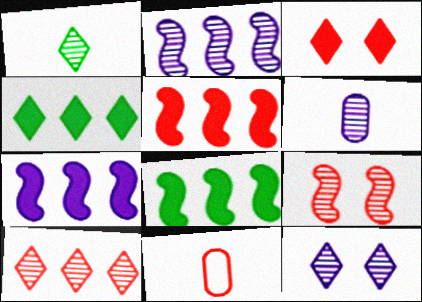[[1, 10, 12], 
[2, 6, 12], 
[5, 7, 8], 
[8, 11, 12]]